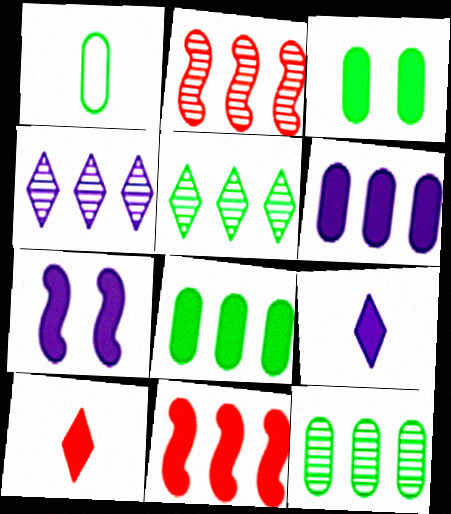[[1, 3, 12], 
[2, 4, 12], 
[3, 9, 11], 
[6, 7, 9], 
[7, 8, 10]]